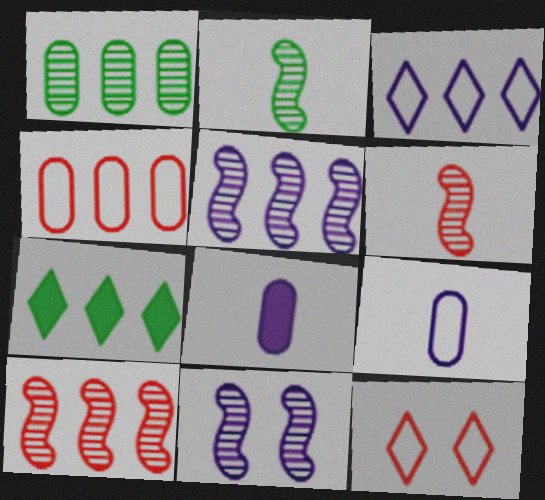[[2, 10, 11], 
[3, 8, 11], 
[4, 5, 7]]